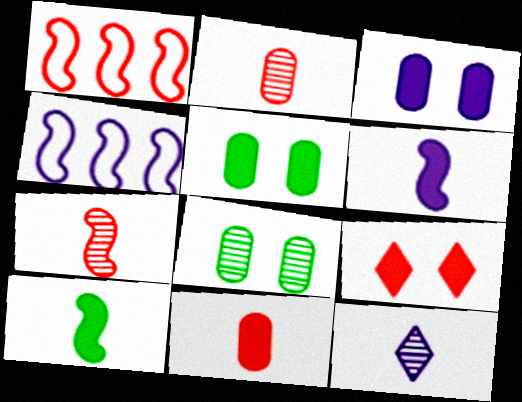[[1, 2, 9], 
[1, 5, 12], 
[3, 4, 12]]